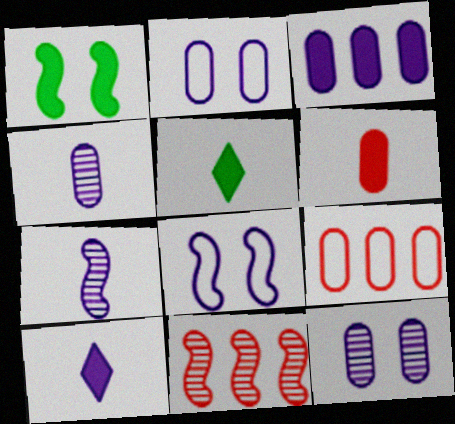[[2, 3, 4], 
[2, 5, 11]]